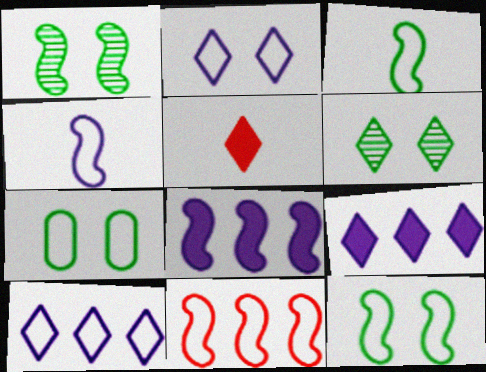[[4, 11, 12], 
[5, 6, 10]]